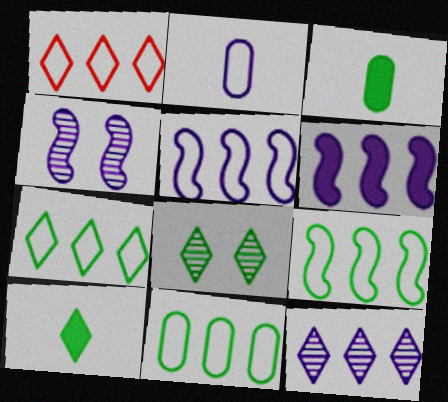[[1, 3, 4], 
[1, 5, 11], 
[3, 8, 9], 
[7, 8, 10], 
[7, 9, 11]]